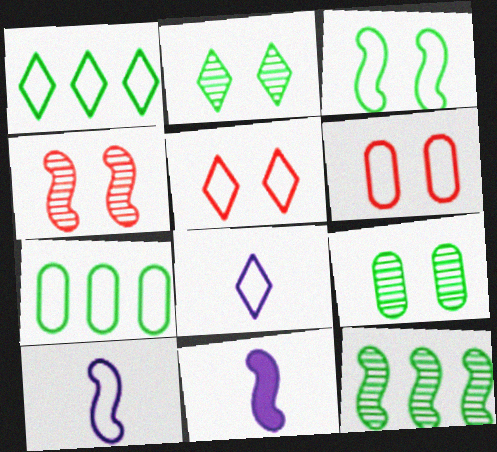[[1, 5, 8], 
[1, 6, 10], 
[5, 7, 10]]